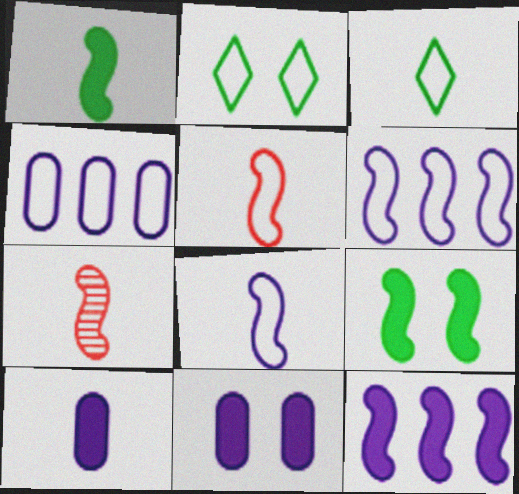[[1, 7, 8], 
[2, 4, 5], 
[3, 7, 10], 
[6, 7, 9]]